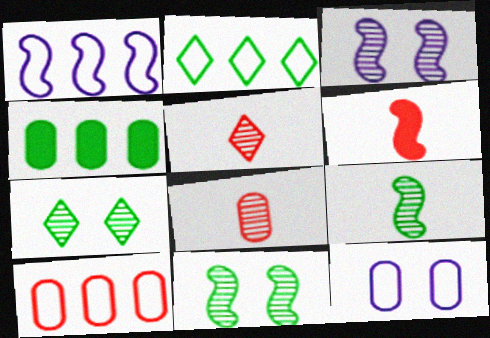[[1, 2, 10], 
[1, 6, 11], 
[4, 8, 12]]